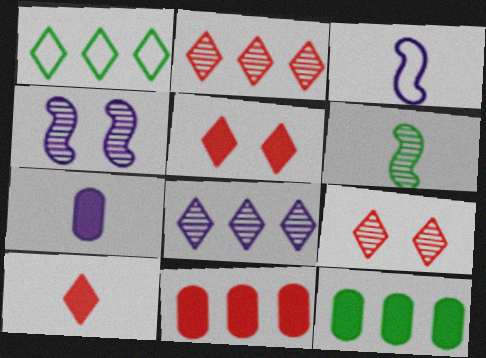[[3, 9, 12]]